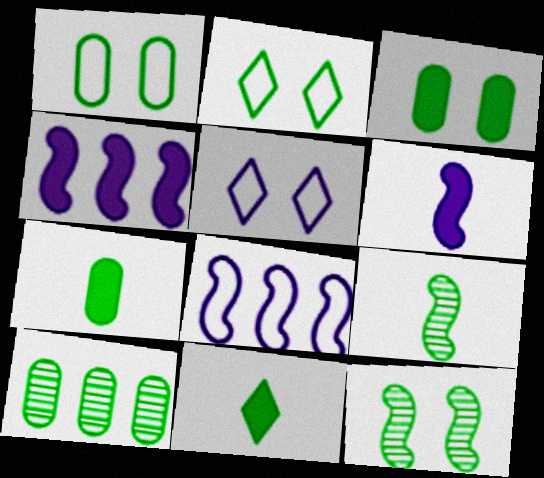[[1, 7, 10], 
[2, 3, 12]]